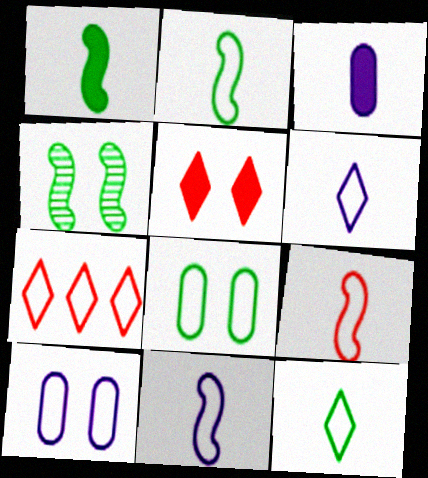[[2, 7, 10], 
[2, 9, 11], 
[3, 4, 7], 
[4, 5, 10], 
[7, 8, 11]]